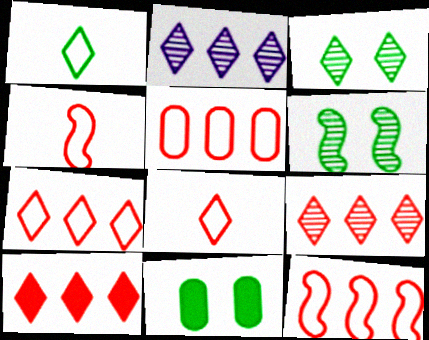[[2, 4, 11], 
[5, 7, 12], 
[7, 9, 10]]